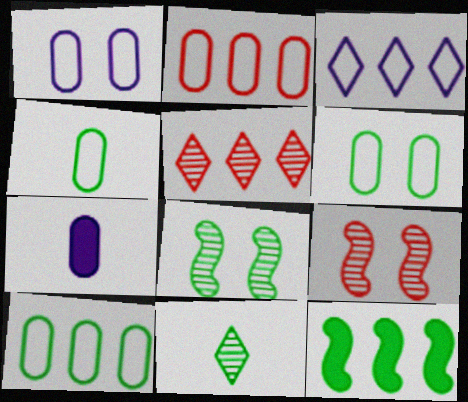[[1, 2, 4], 
[4, 6, 10], 
[6, 11, 12]]